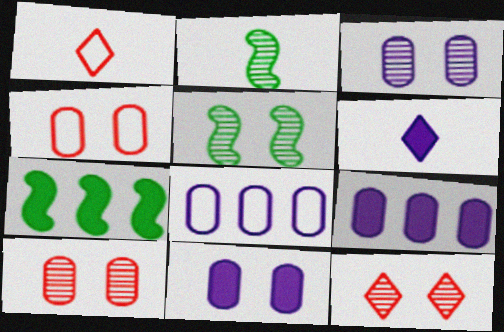[[1, 3, 7], 
[1, 5, 9], 
[3, 5, 12]]